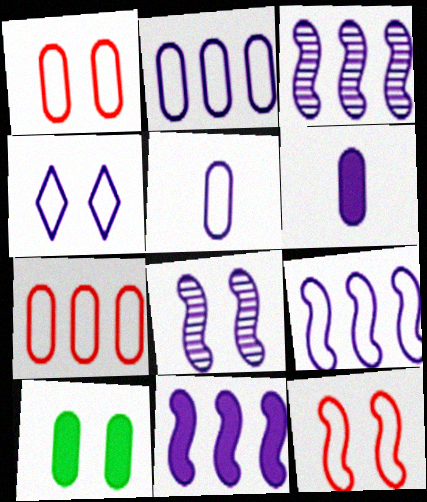[[3, 4, 6], 
[3, 9, 11], 
[4, 5, 9]]